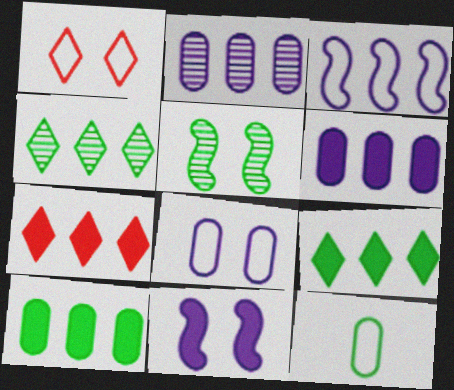[[1, 3, 12], 
[5, 9, 12]]